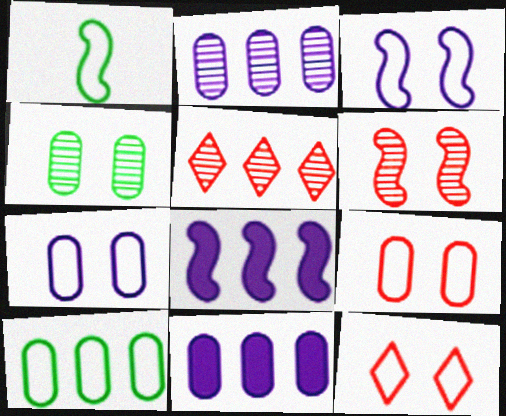[[1, 6, 8], 
[5, 8, 10]]